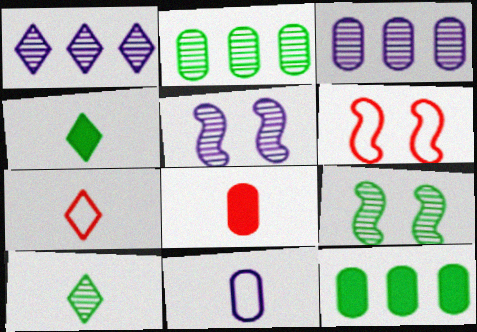[[2, 9, 10], 
[3, 4, 6], 
[5, 7, 12]]